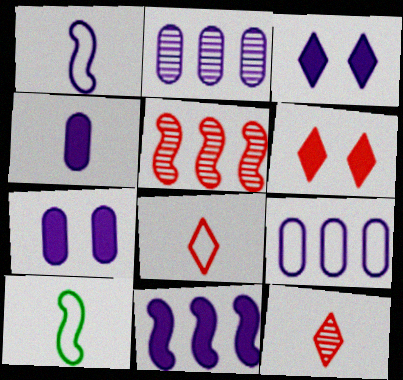[[1, 2, 3], 
[2, 6, 10], 
[3, 4, 11], 
[4, 10, 12]]